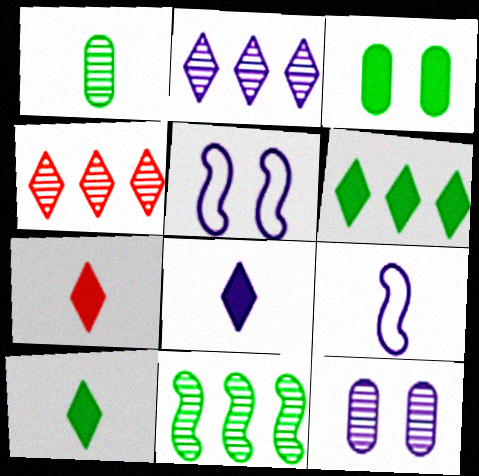[[1, 7, 9], 
[3, 4, 9], 
[7, 8, 10]]